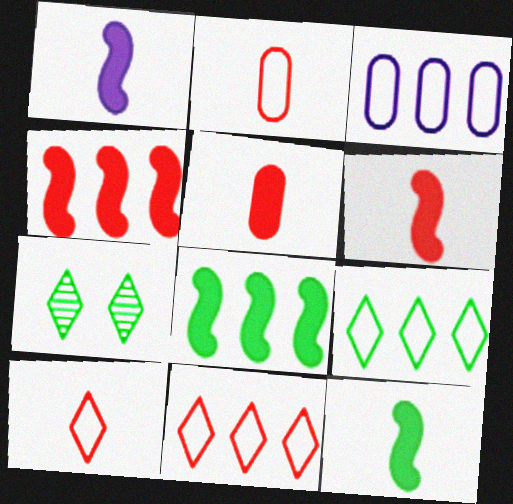[[1, 6, 12], 
[3, 6, 7]]